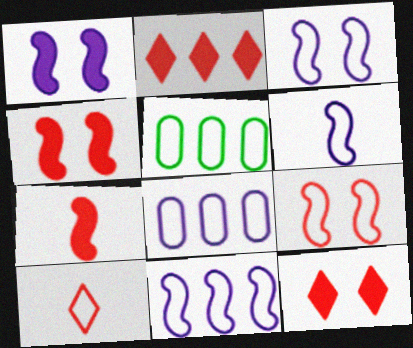[[3, 5, 10], 
[3, 6, 11]]